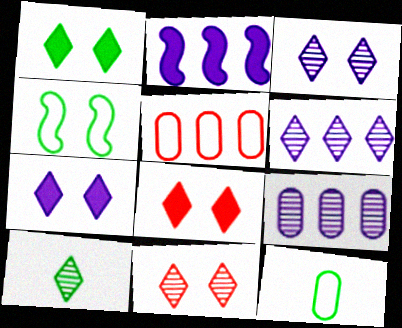[[1, 7, 8], 
[2, 11, 12], 
[6, 10, 11]]